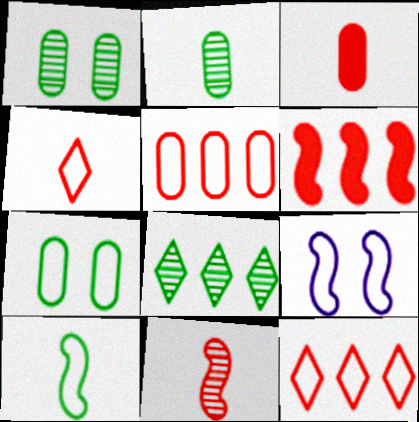[[3, 4, 11], 
[3, 8, 9]]